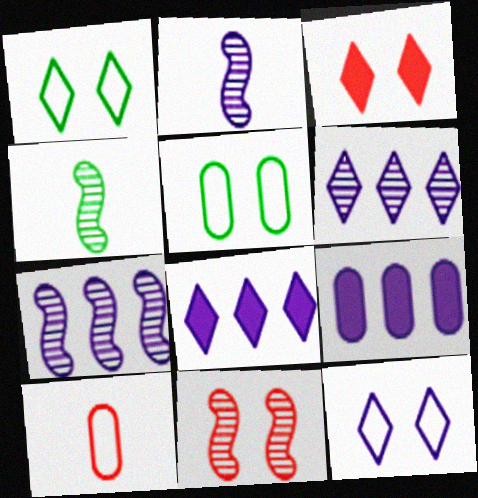[[2, 9, 12], 
[4, 7, 11]]